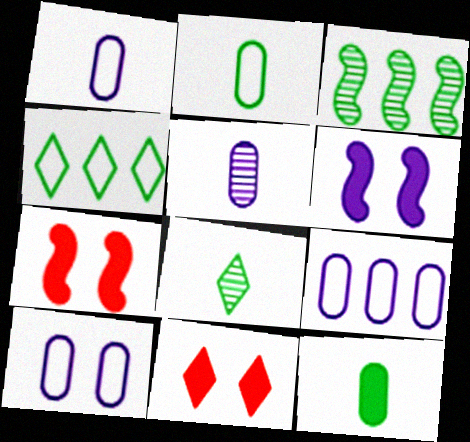[[1, 3, 11], 
[1, 9, 10], 
[4, 5, 7], 
[7, 8, 9]]